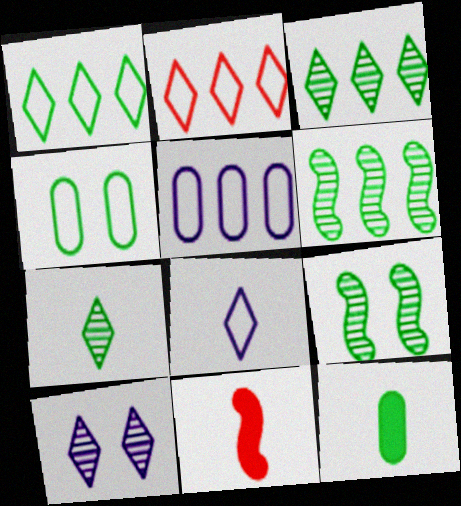[[1, 9, 12]]